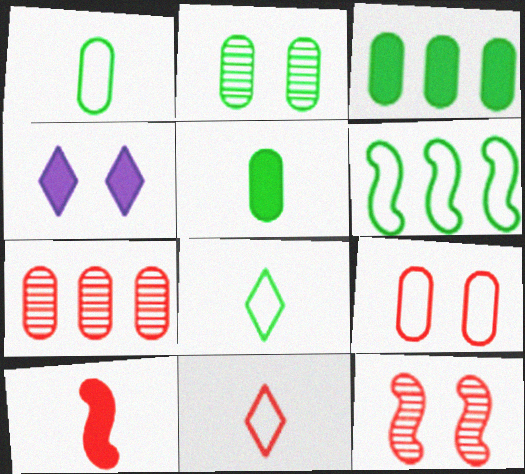[[1, 2, 3], 
[3, 4, 10]]